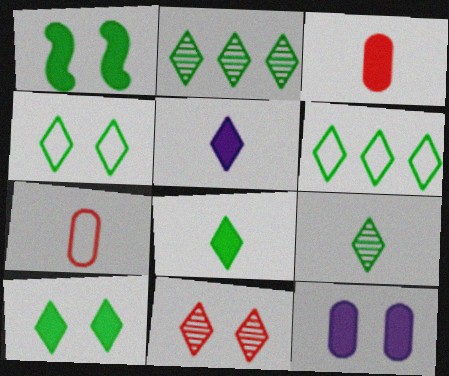[[2, 4, 8], 
[5, 6, 11], 
[6, 9, 10]]